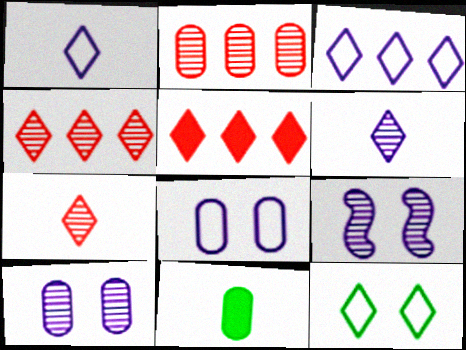[[2, 8, 11], 
[5, 6, 12]]